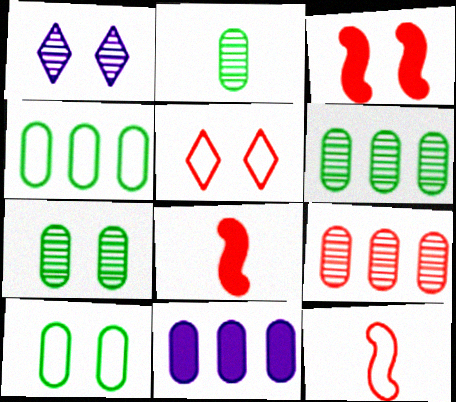[[1, 3, 10], 
[1, 4, 8], 
[2, 6, 7], 
[4, 9, 11], 
[5, 8, 9]]